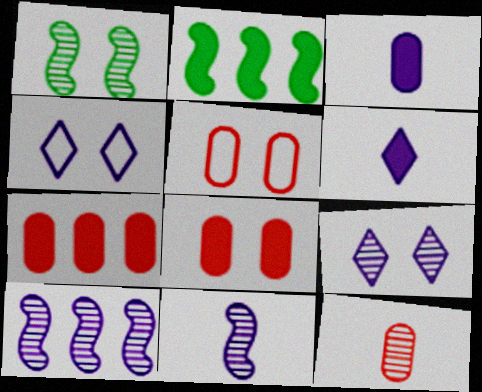[[1, 4, 8], 
[2, 4, 12], 
[2, 6, 8], 
[3, 4, 10], 
[5, 7, 12]]